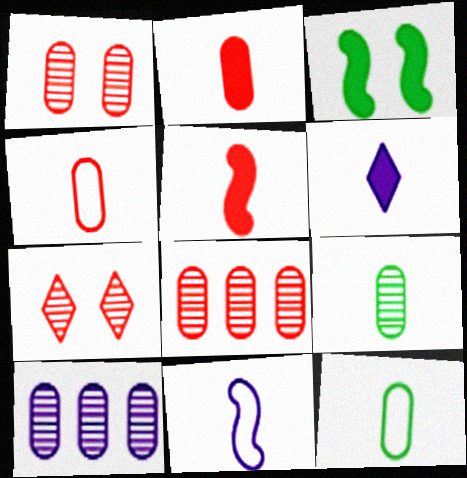[[1, 9, 10]]